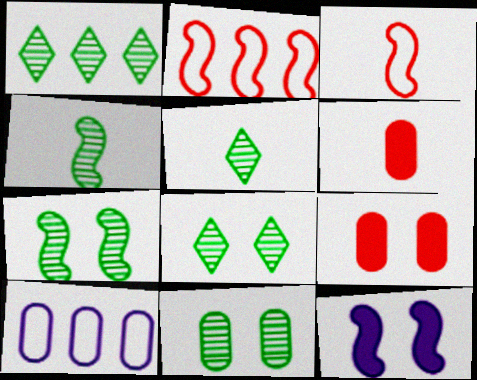[[1, 4, 11], 
[1, 5, 8], 
[2, 4, 12], 
[6, 10, 11], 
[7, 8, 11]]